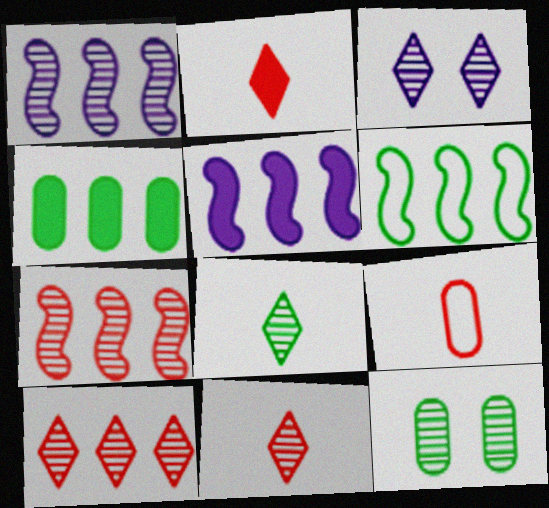[[1, 11, 12], 
[3, 8, 10], 
[5, 6, 7]]